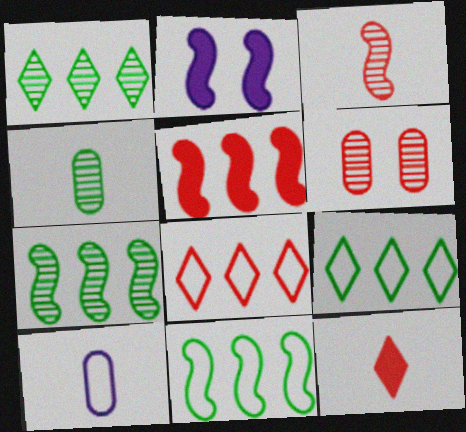[[2, 3, 11], 
[2, 4, 8]]